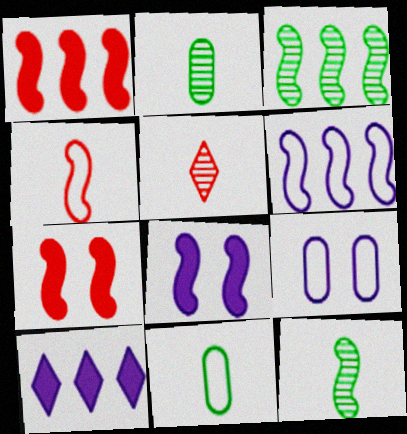[[1, 3, 6], 
[3, 4, 8], 
[6, 7, 12]]